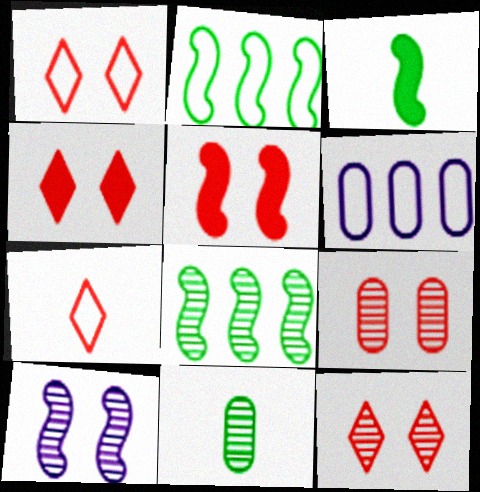[[1, 4, 12], 
[1, 5, 9], 
[3, 6, 12]]